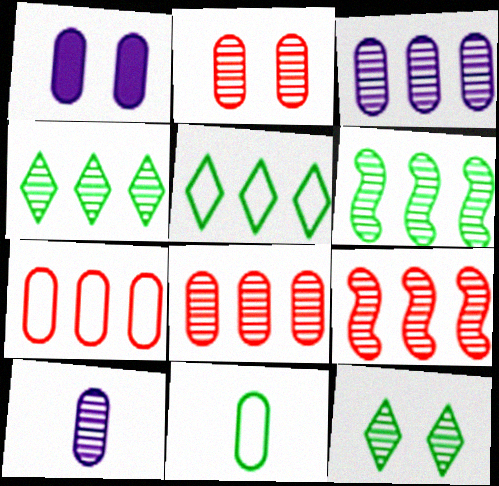[[1, 8, 11], 
[3, 4, 9], 
[9, 10, 12]]